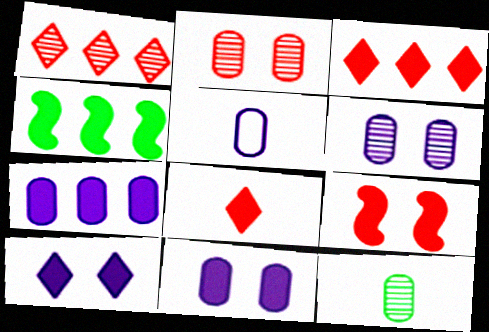[[3, 4, 7], 
[4, 8, 11], 
[5, 6, 7]]